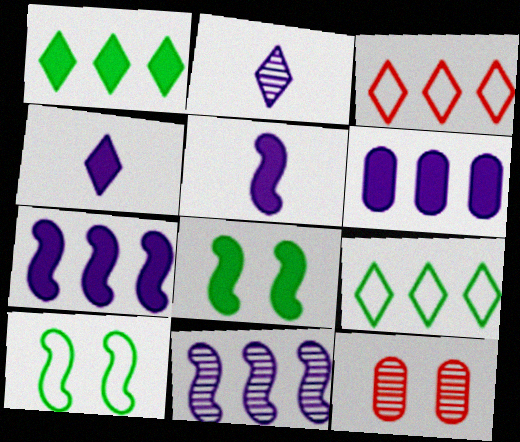[[5, 9, 12]]